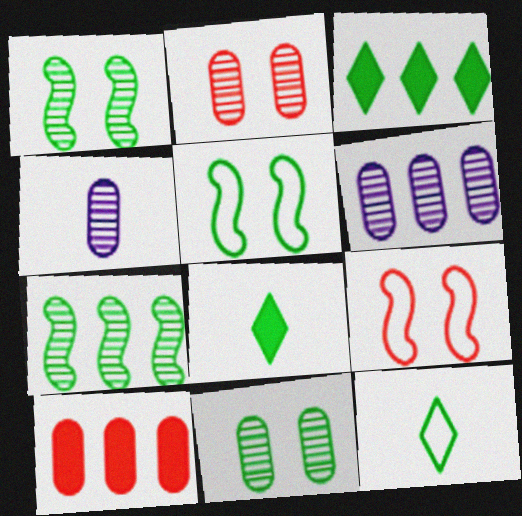[[3, 4, 9], 
[6, 8, 9]]